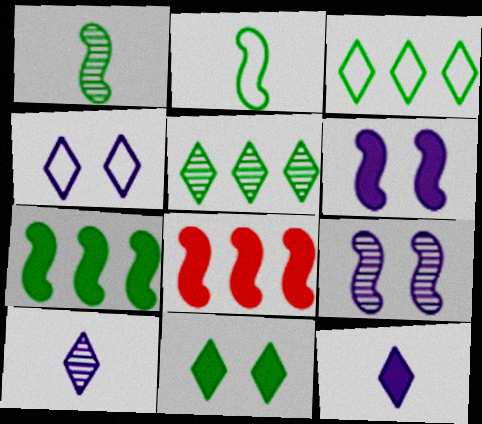[[2, 8, 9]]